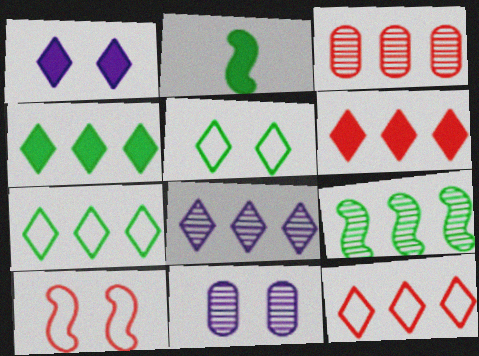[[2, 11, 12], 
[3, 8, 9], 
[4, 8, 12], 
[6, 7, 8]]